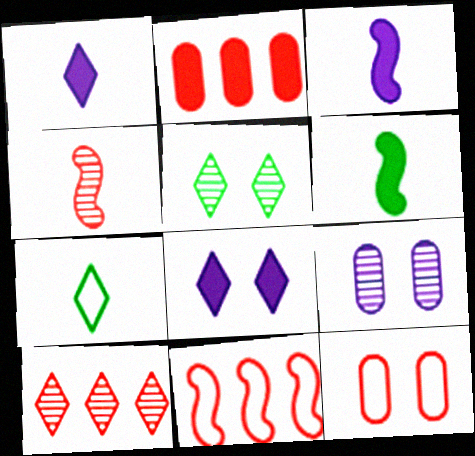[[2, 6, 8], 
[2, 10, 11], 
[7, 8, 10]]